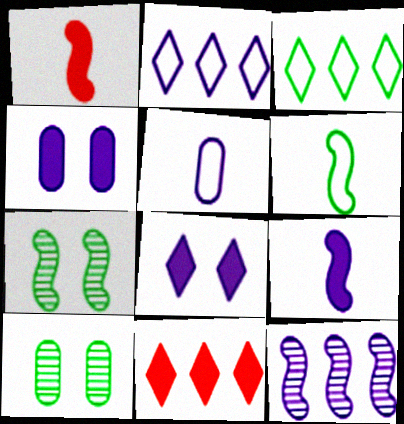[[1, 2, 10], 
[5, 7, 11], 
[5, 8, 12]]